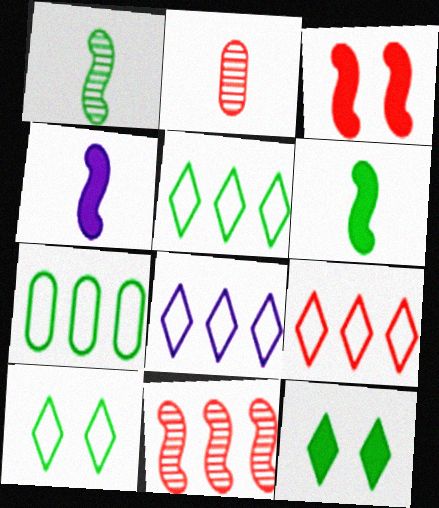[[1, 7, 12], 
[2, 3, 9], 
[5, 8, 9]]